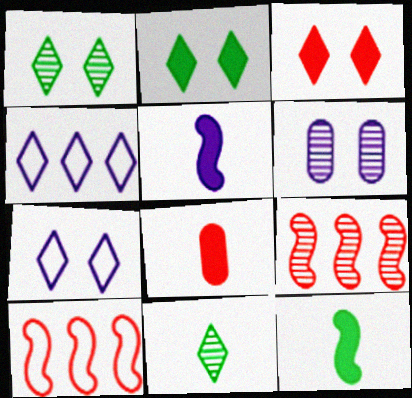[[1, 3, 7], 
[3, 4, 11], 
[4, 5, 6], 
[6, 9, 11]]